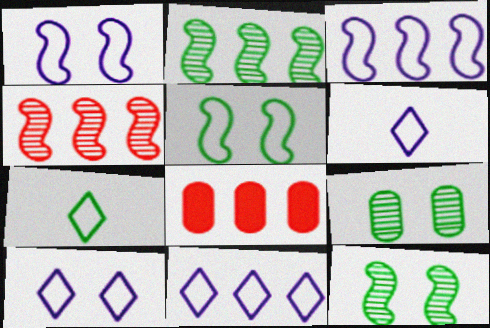[[2, 8, 11], 
[6, 8, 12], 
[6, 10, 11]]